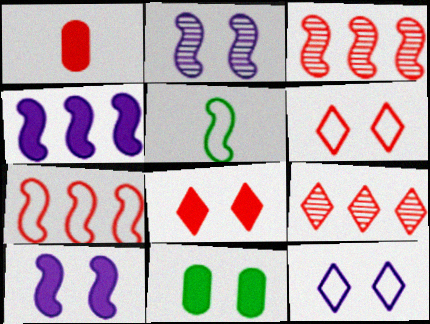[[1, 3, 6], 
[2, 6, 11], 
[3, 5, 10], 
[8, 10, 11]]